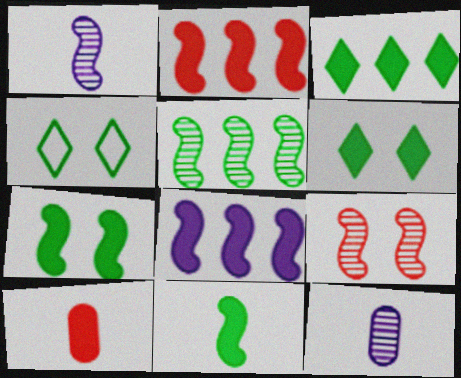[[1, 5, 9], 
[2, 4, 12], 
[6, 8, 10]]